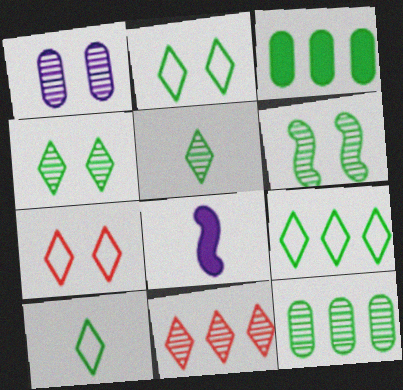[[2, 9, 10], 
[3, 6, 10], 
[5, 6, 12], 
[7, 8, 12]]